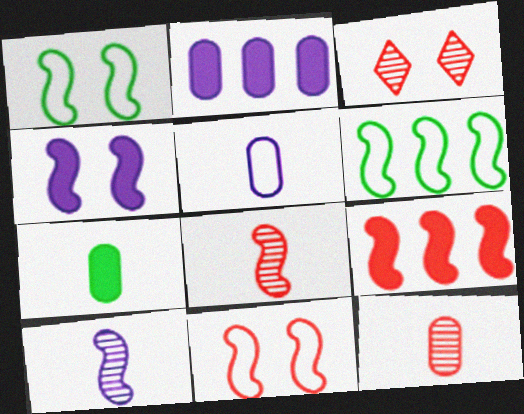[[1, 9, 10], 
[4, 6, 8], 
[5, 7, 12], 
[8, 9, 11]]